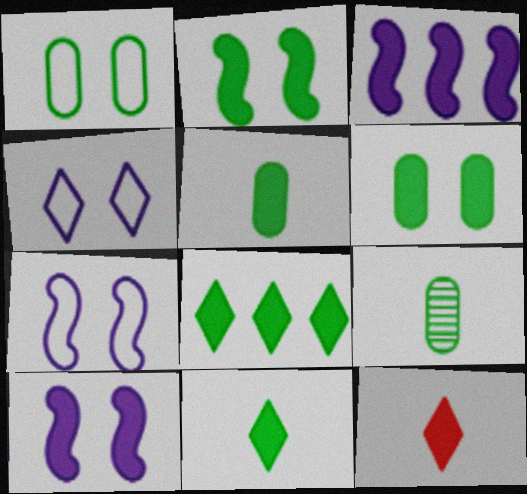[[2, 5, 8], 
[3, 6, 12]]